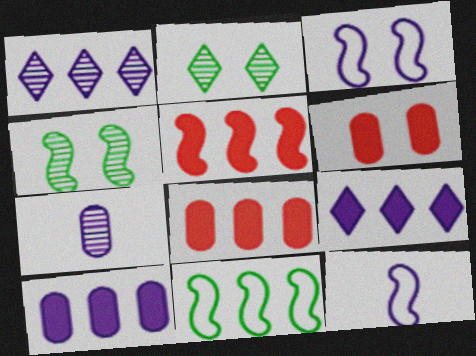[[1, 8, 11], 
[2, 3, 6], 
[2, 8, 12], 
[3, 7, 9], 
[4, 5, 12]]